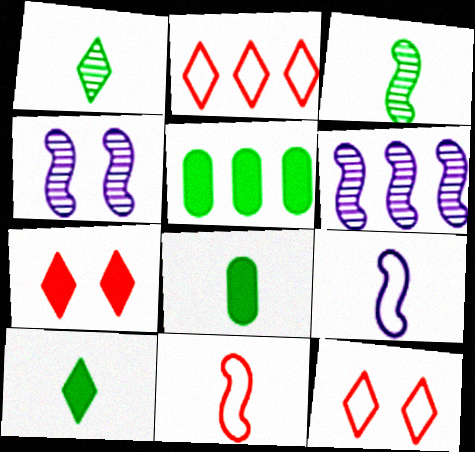[[2, 4, 8], 
[2, 5, 6], 
[6, 8, 12]]